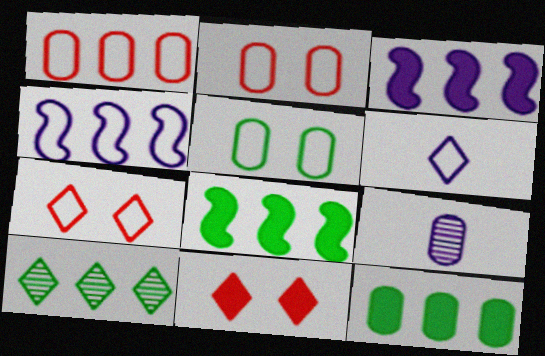[[1, 3, 10], 
[2, 9, 12], 
[6, 10, 11], 
[7, 8, 9]]